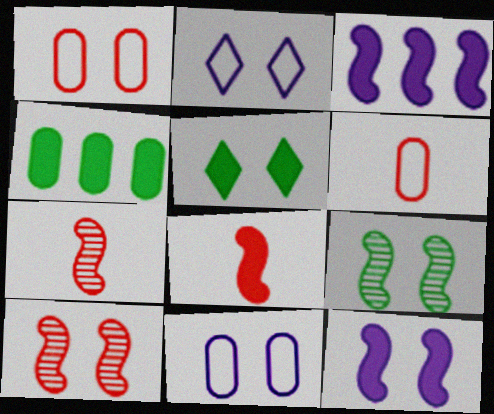[[2, 4, 7], 
[5, 10, 11]]